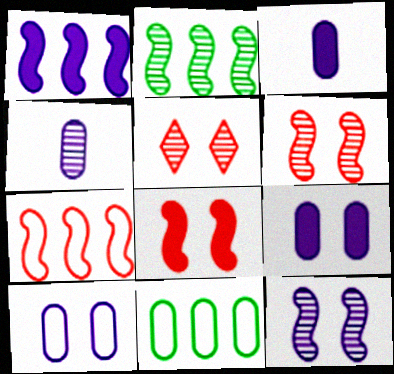[[1, 2, 7], 
[2, 4, 5]]